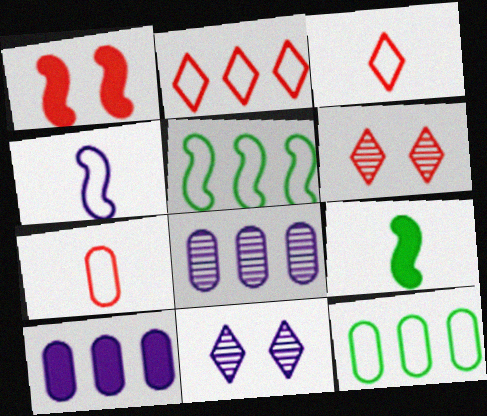[[4, 10, 11]]